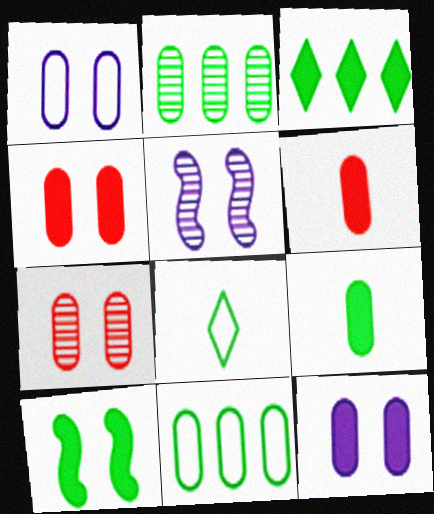[[1, 2, 6], 
[2, 8, 10], 
[3, 9, 10]]